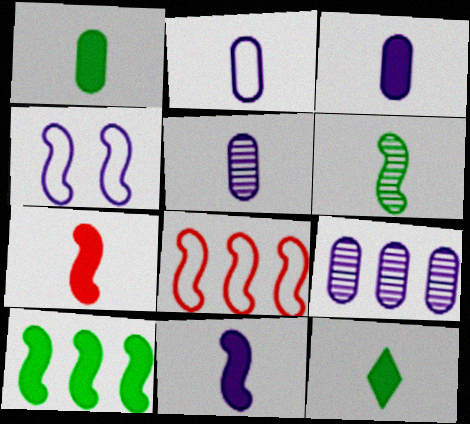[[2, 3, 5], 
[3, 7, 12]]